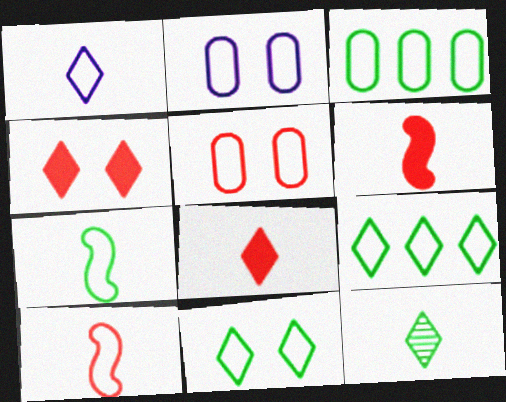[[1, 8, 12], 
[2, 9, 10], 
[3, 7, 11]]